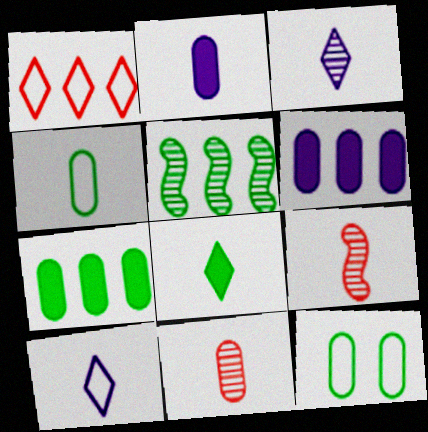[[1, 5, 6], 
[2, 4, 11], 
[5, 8, 12], 
[6, 11, 12]]